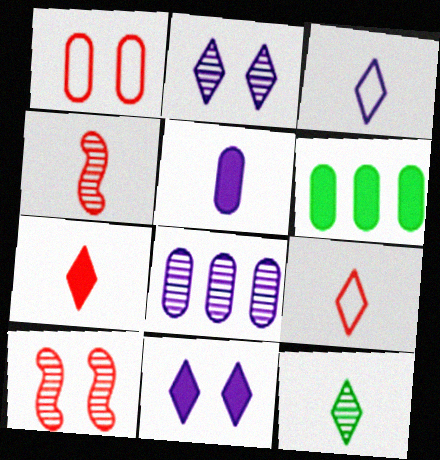[[3, 6, 10], 
[3, 7, 12], 
[8, 10, 12]]